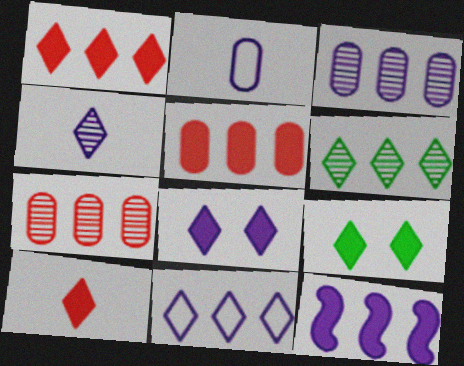[[1, 6, 11], 
[3, 11, 12], 
[4, 8, 11]]